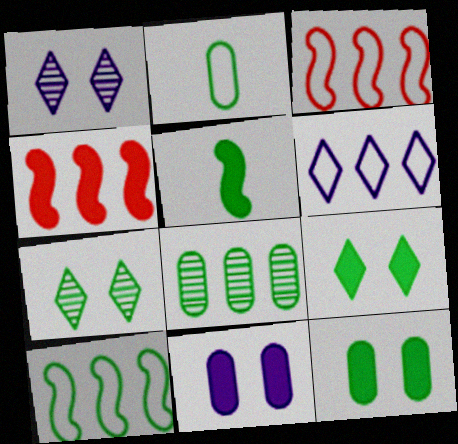[[1, 2, 4], 
[2, 8, 12], 
[4, 6, 8]]